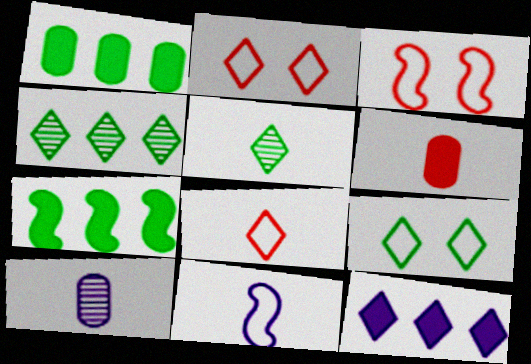[[2, 5, 12], 
[2, 7, 10], 
[5, 6, 11]]